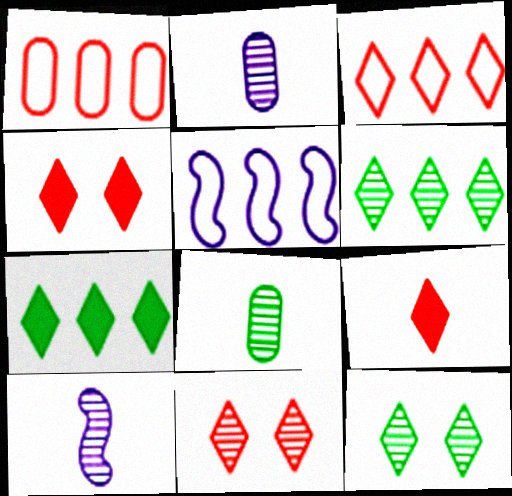[[3, 9, 11], 
[4, 5, 8]]